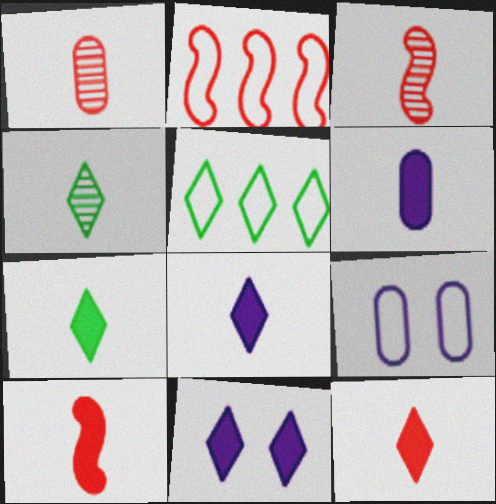[[6, 7, 10], 
[7, 8, 12]]